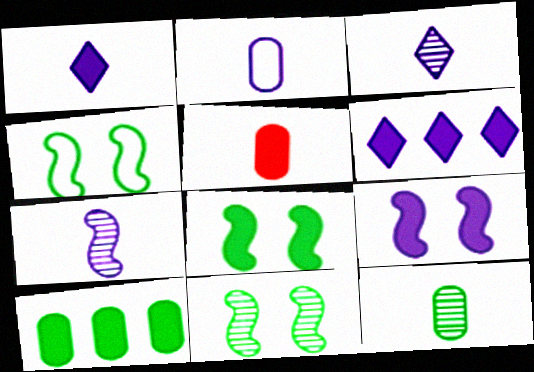[[1, 2, 7], 
[2, 5, 12], 
[4, 8, 11], 
[5, 6, 8]]